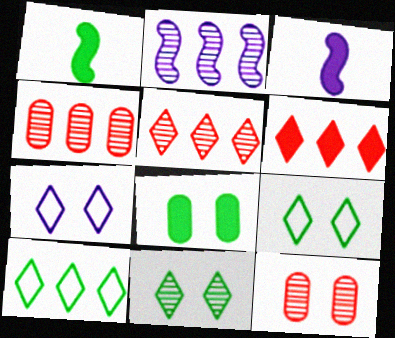[[1, 4, 7], 
[3, 4, 9], 
[3, 6, 8], 
[3, 10, 12]]